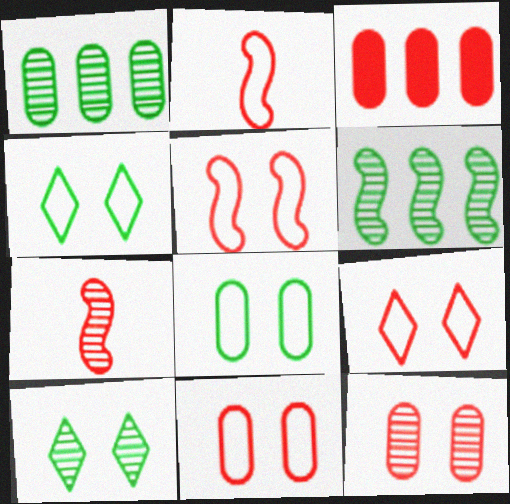[[3, 7, 9], 
[5, 9, 11]]